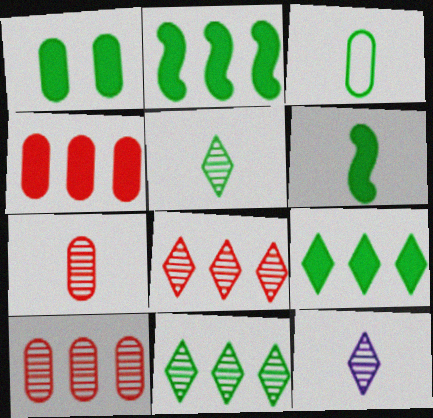[[1, 6, 9], 
[3, 5, 6]]